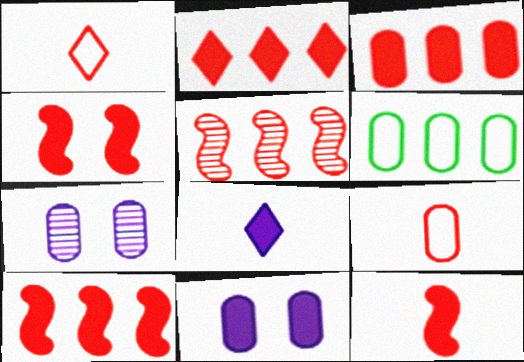[[2, 3, 10], 
[4, 10, 12]]